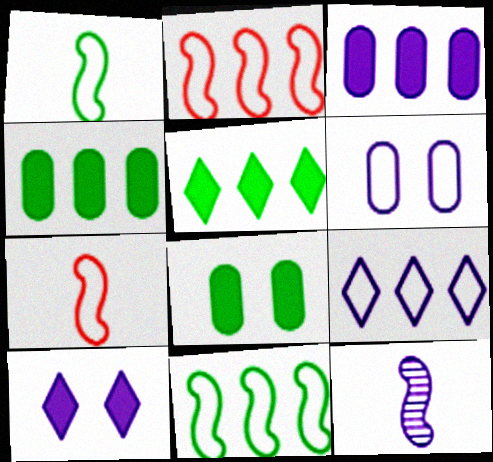[]